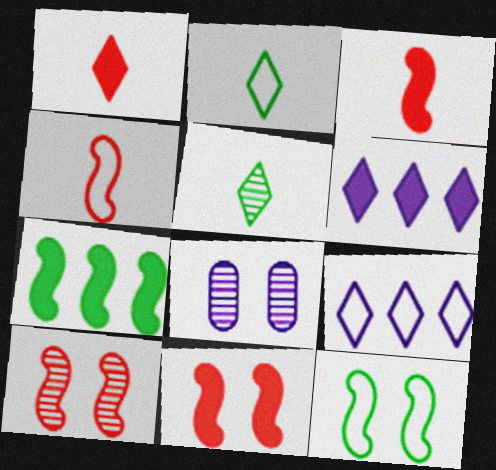[]